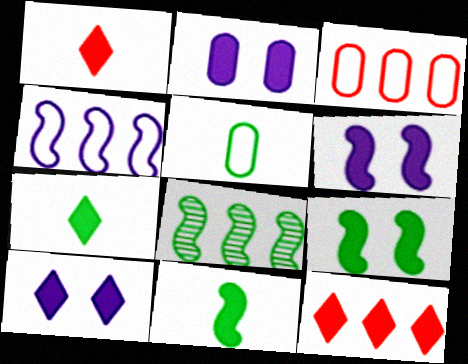[[2, 6, 10], 
[2, 11, 12], 
[7, 10, 12]]